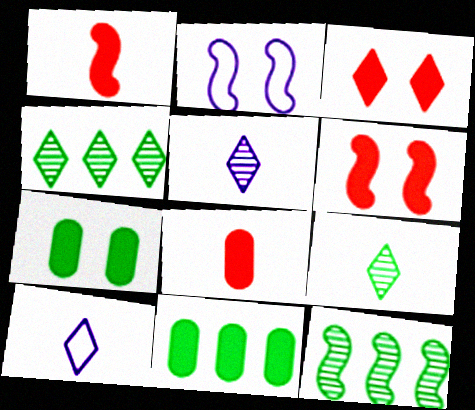[[1, 2, 12], 
[2, 4, 8], 
[3, 4, 10]]